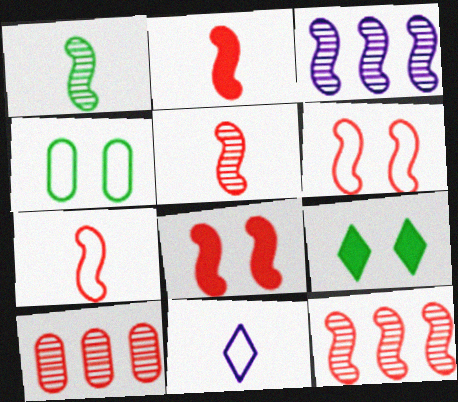[[2, 5, 7], 
[2, 6, 12], 
[7, 8, 12]]